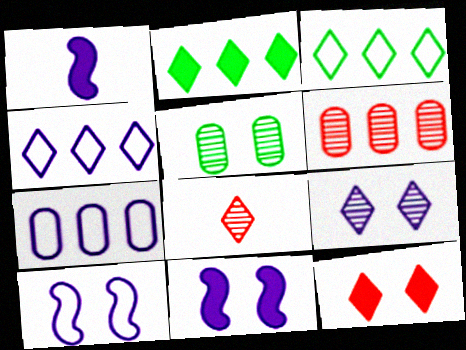[[1, 7, 9], 
[5, 10, 12]]